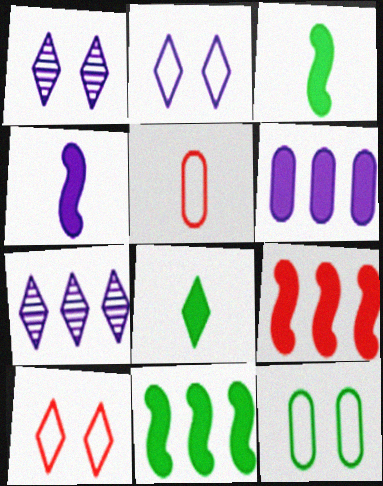[[1, 5, 11], 
[7, 8, 10]]